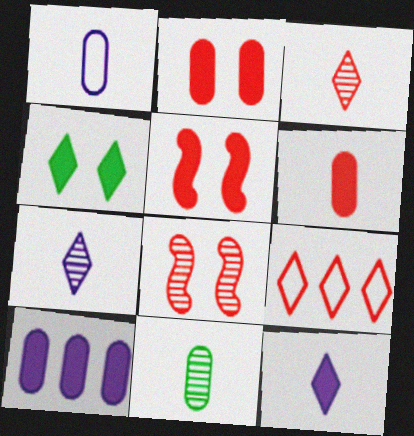[[1, 6, 11], 
[4, 7, 9], 
[6, 8, 9]]